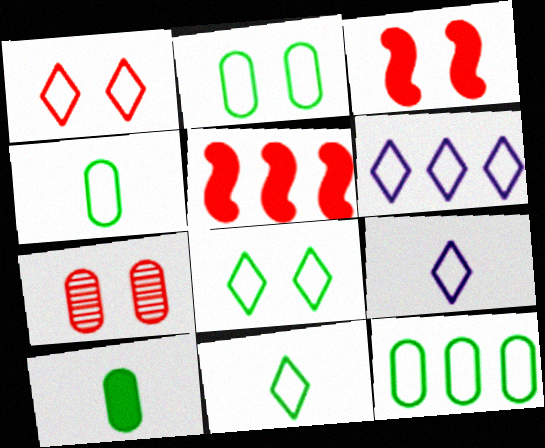[[1, 3, 7], 
[1, 6, 11], 
[2, 4, 12]]